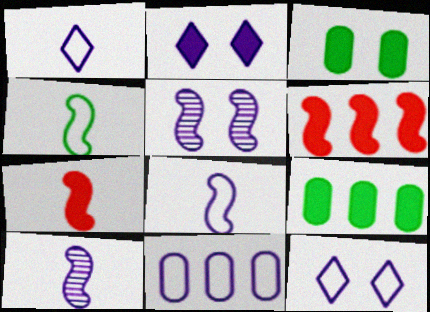[[2, 7, 9], 
[2, 10, 11], 
[4, 5, 6], 
[4, 7, 10], 
[8, 11, 12]]